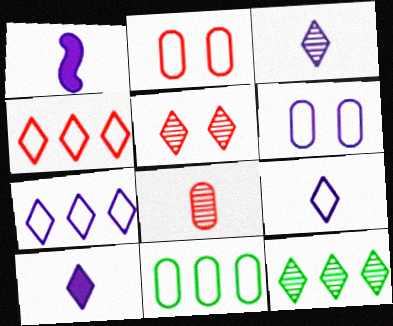[[1, 2, 12], 
[1, 5, 11], 
[3, 5, 12], 
[3, 9, 10]]